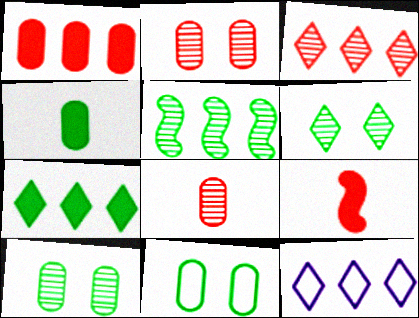[[1, 5, 12], 
[3, 7, 12], 
[9, 10, 12]]